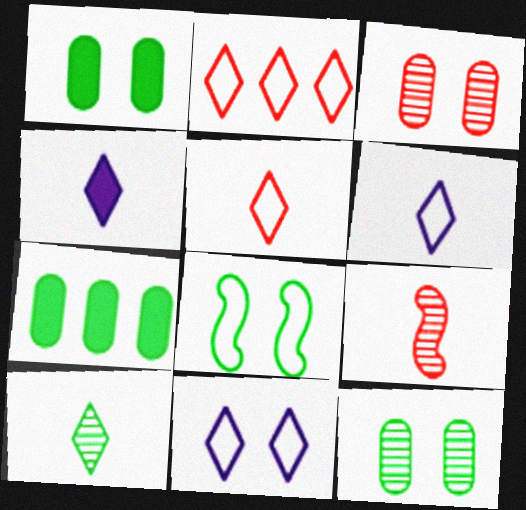[[4, 5, 10], 
[7, 8, 10], 
[7, 9, 11]]